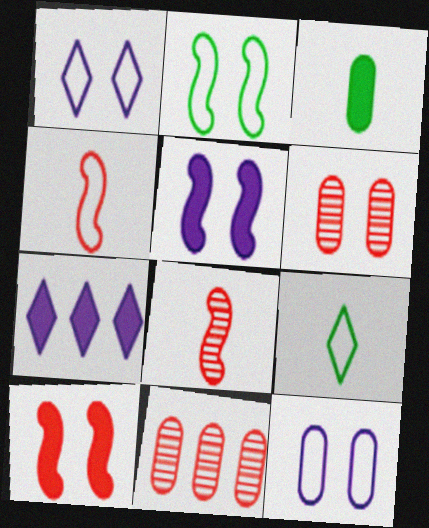[[3, 7, 10], 
[3, 11, 12], 
[5, 9, 11]]